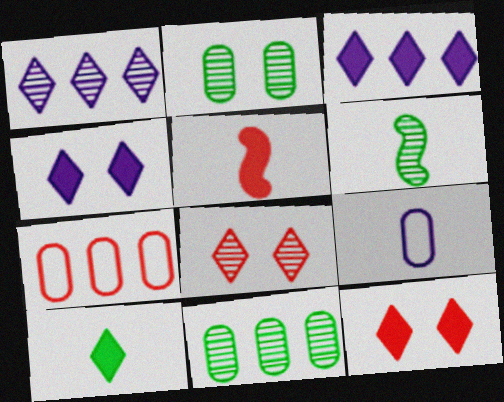[[3, 10, 12], 
[4, 6, 7], 
[5, 7, 8]]